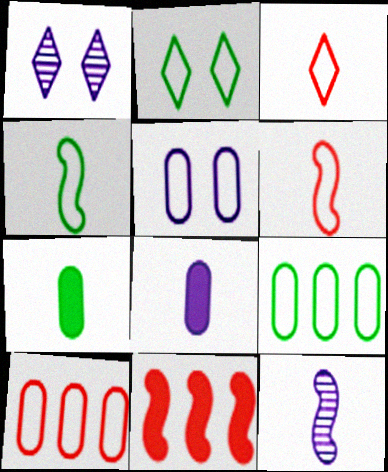[[2, 4, 9], 
[3, 7, 12]]